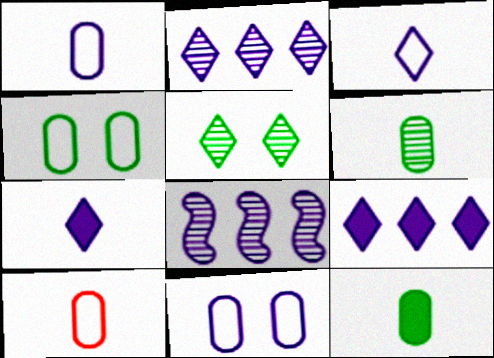[[7, 8, 11]]